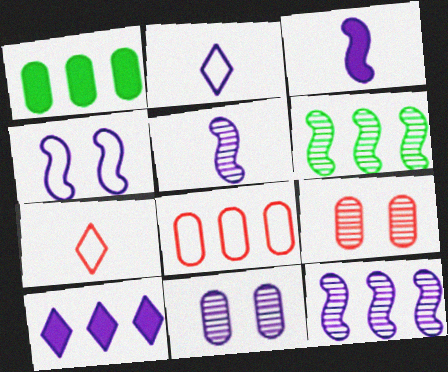[[3, 4, 12], 
[6, 8, 10]]